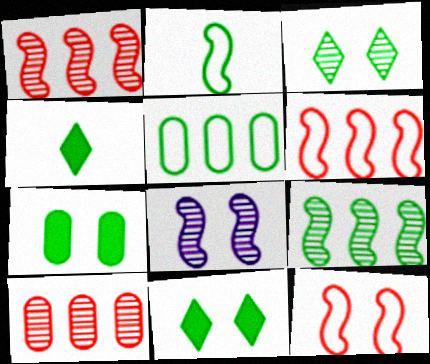[]